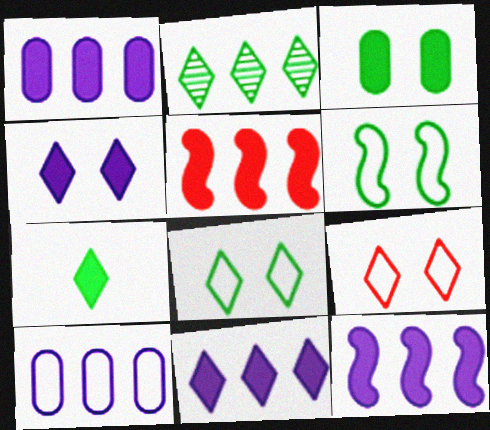[[1, 11, 12], 
[2, 5, 10], 
[2, 7, 8]]